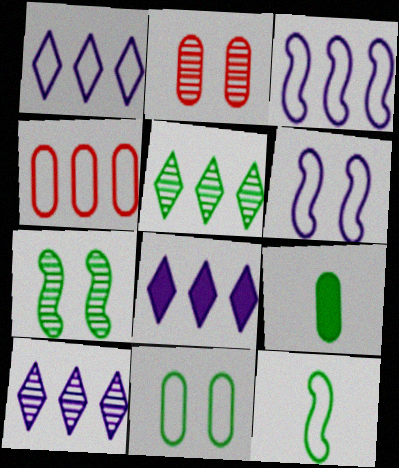[[1, 8, 10], 
[2, 8, 12]]